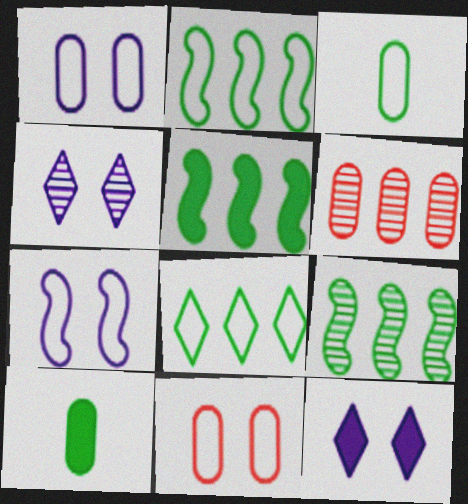[[1, 6, 10], 
[2, 5, 9]]